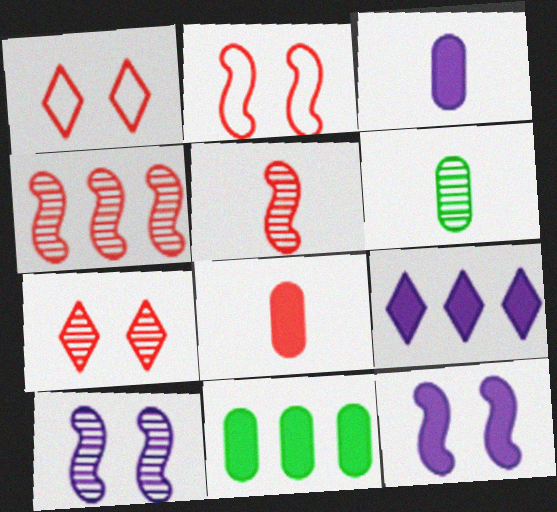[[1, 4, 8], 
[2, 6, 9], 
[3, 9, 12]]